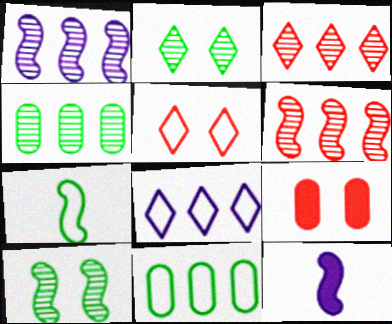[[1, 3, 4], 
[4, 5, 12]]